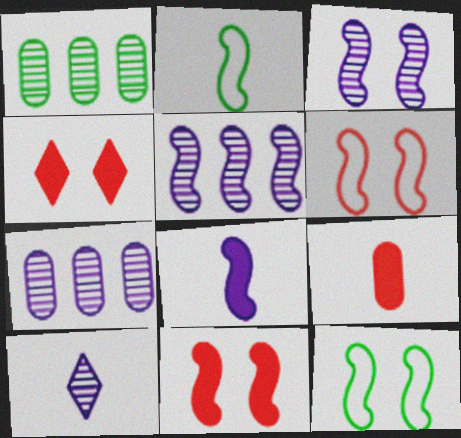[[2, 4, 7], 
[2, 5, 11], 
[2, 9, 10], 
[3, 7, 10], 
[3, 11, 12]]